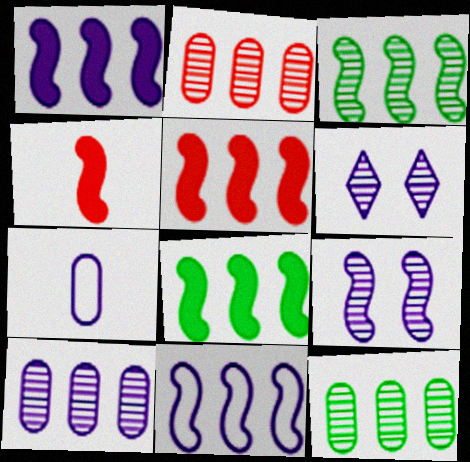[[1, 5, 8], 
[1, 6, 7], 
[2, 10, 12], 
[3, 5, 11]]